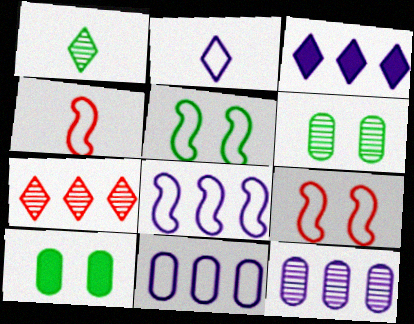[[3, 4, 6], 
[3, 8, 12], 
[4, 5, 8]]